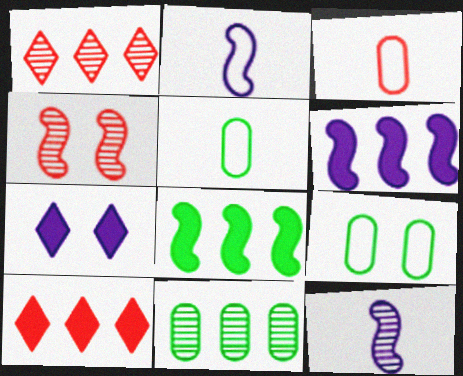[[2, 4, 8], 
[3, 4, 10], 
[4, 7, 9], 
[9, 10, 12]]